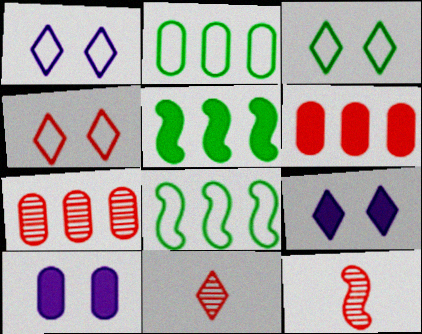[[1, 3, 4], 
[2, 9, 12], 
[4, 6, 12], 
[8, 10, 11]]